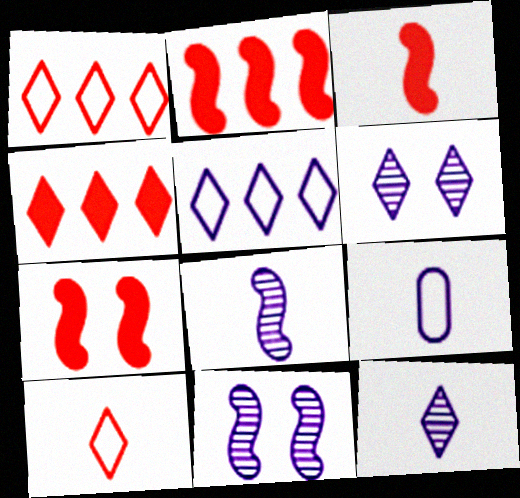[[2, 3, 7]]